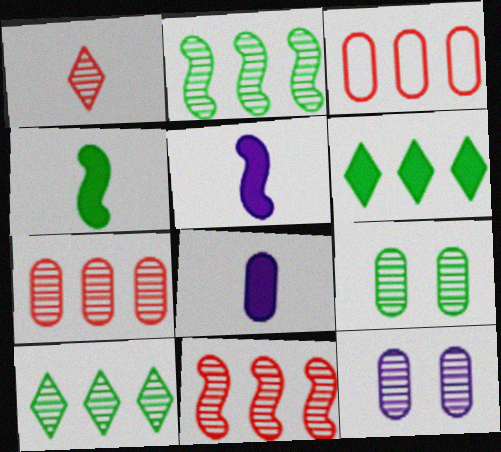[[1, 2, 12], 
[3, 8, 9]]